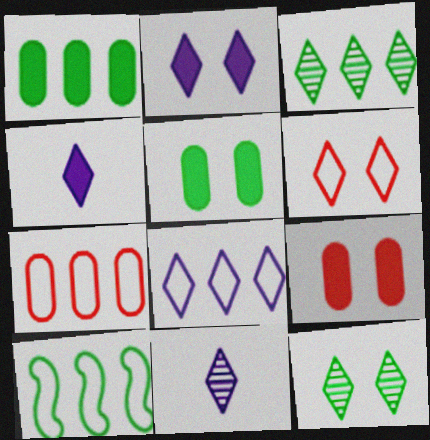[[1, 3, 10], 
[2, 6, 12], 
[2, 8, 11], 
[3, 4, 6], 
[7, 8, 10], 
[9, 10, 11]]